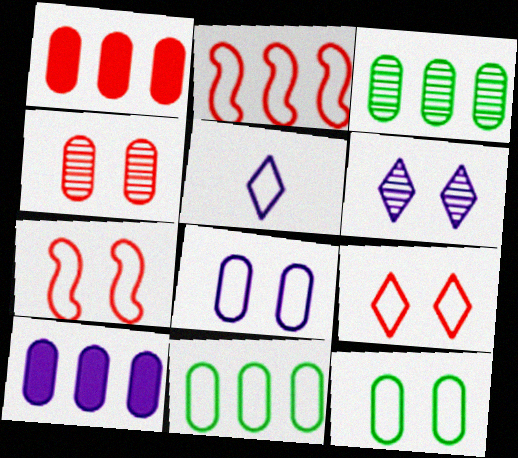[[2, 5, 12], 
[5, 7, 11]]